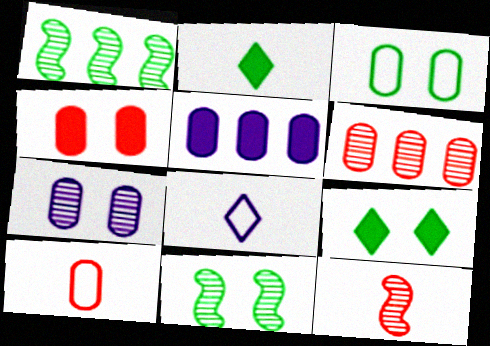[[1, 2, 3], 
[1, 4, 8], 
[3, 4, 7], 
[3, 9, 11], 
[4, 6, 10]]